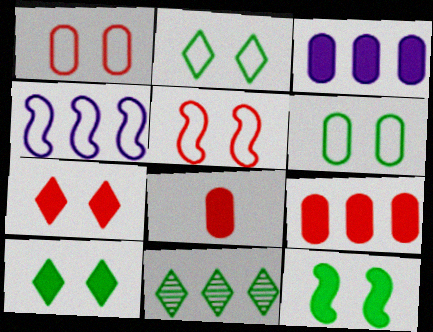[[4, 9, 11]]